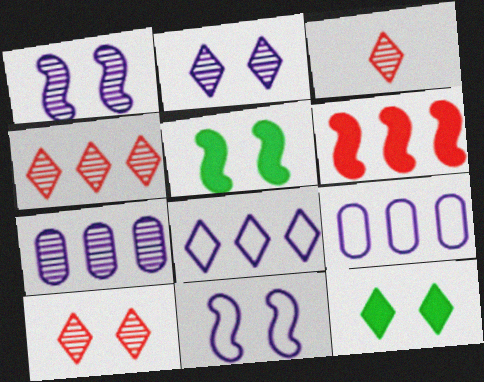[[3, 4, 10], 
[3, 5, 9], 
[3, 8, 12]]